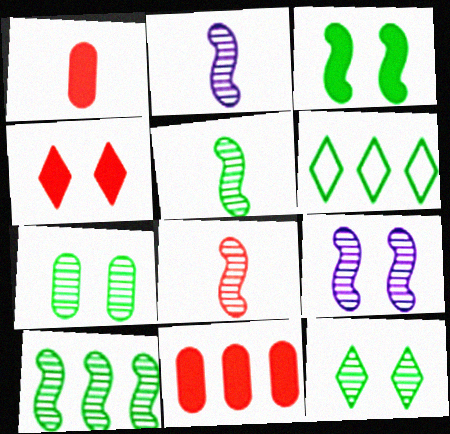[[1, 6, 9], 
[2, 5, 8], 
[8, 9, 10]]